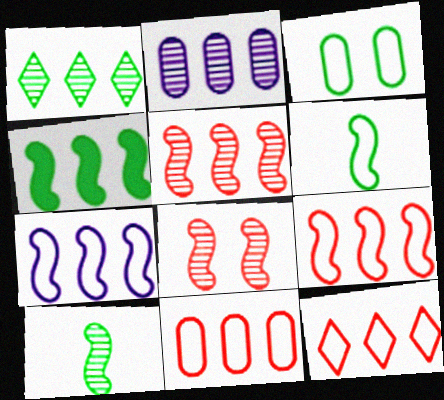[[1, 2, 5], 
[2, 4, 12], 
[4, 5, 7], 
[9, 11, 12]]